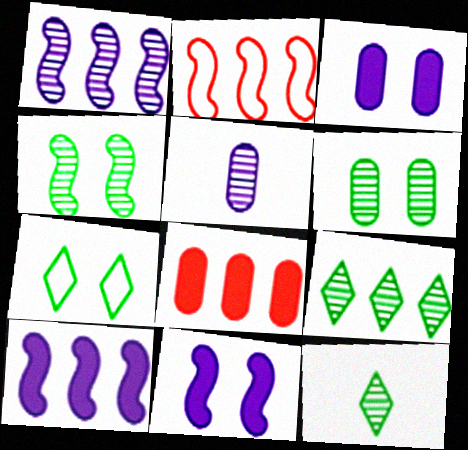[[2, 3, 12]]